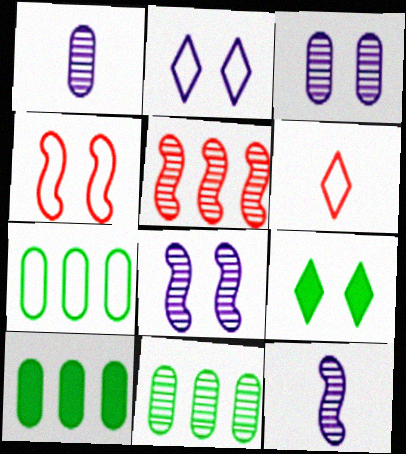[[3, 4, 9], 
[6, 8, 10], 
[7, 10, 11]]